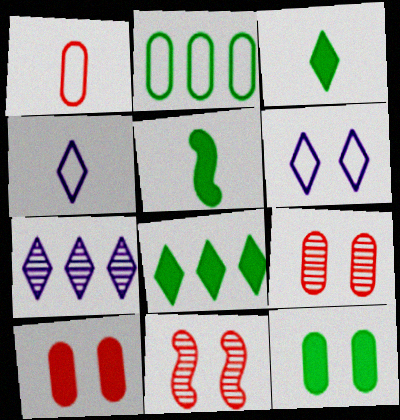[[5, 8, 12], 
[6, 11, 12]]